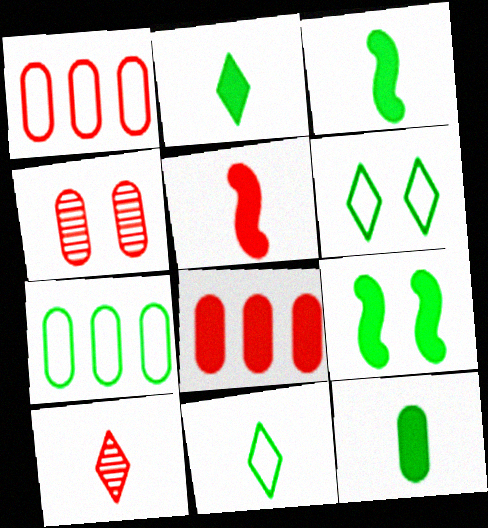[[2, 3, 12]]